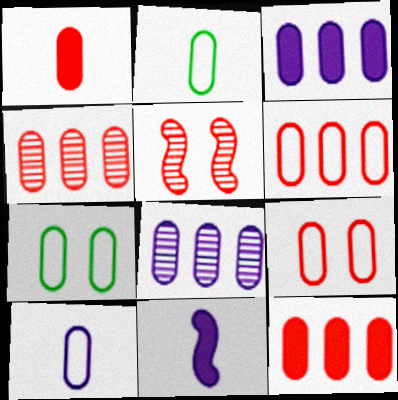[[1, 4, 9], 
[1, 7, 8], 
[4, 6, 12], 
[6, 7, 10]]